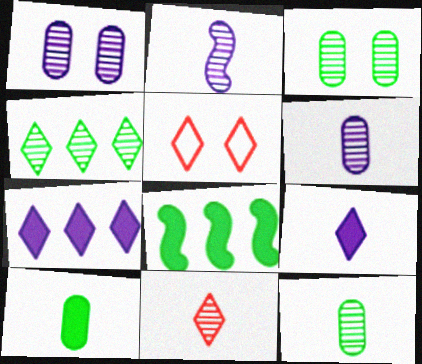[[2, 11, 12], 
[4, 5, 9], 
[5, 6, 8]]